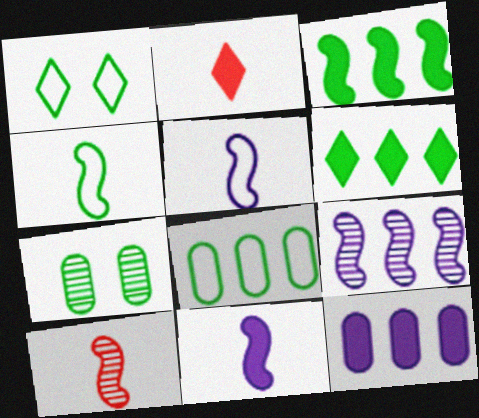[[1, 4, 8], 
[1, 10, 12], 
[4, 6, 7], 
[4, 10, 11]]